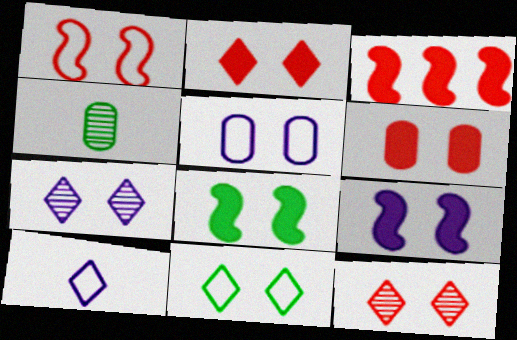[[1, 5, 11], 
[1, 6, 12], 
[2, 7, 11], 
[5, 7, 9], 
[5, 8, 12]]